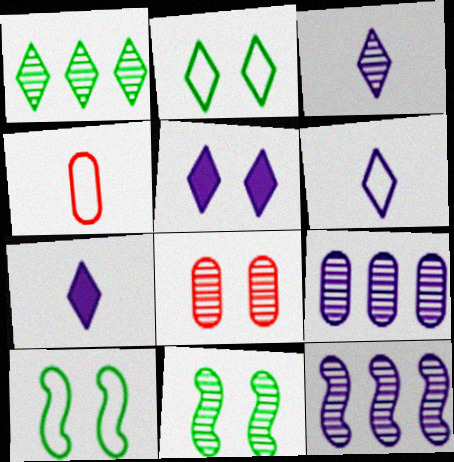[[3, 6, 7], 
[5, 8, 10]]